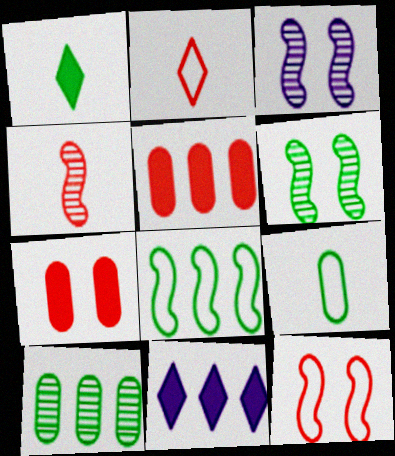[]